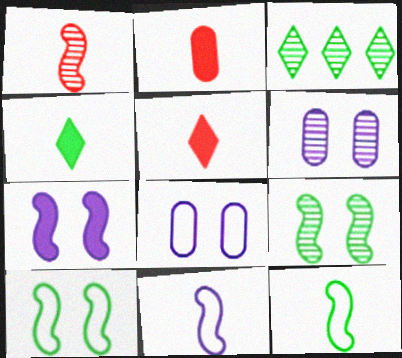[[1, 3, 6]]